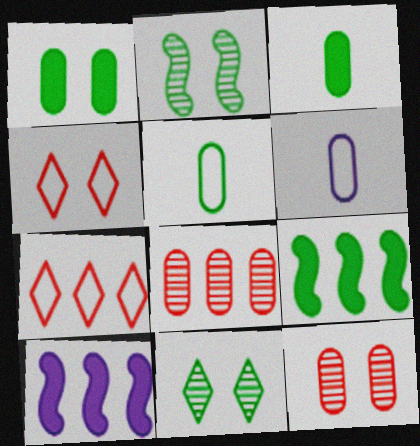[[1, 6, 8], 
[5, 9, 11]]